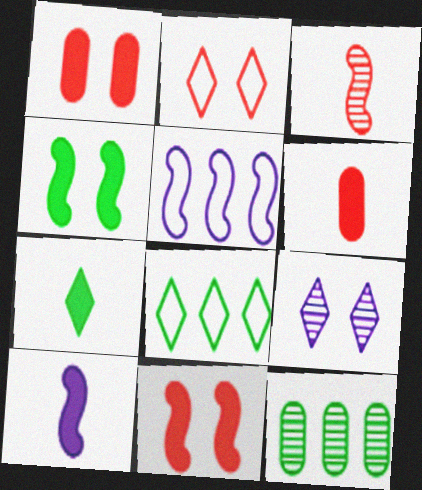[[2, 10, 12], 
[3, 4, 5], 
[3, 9, 12], 
[6, 7, 10]]